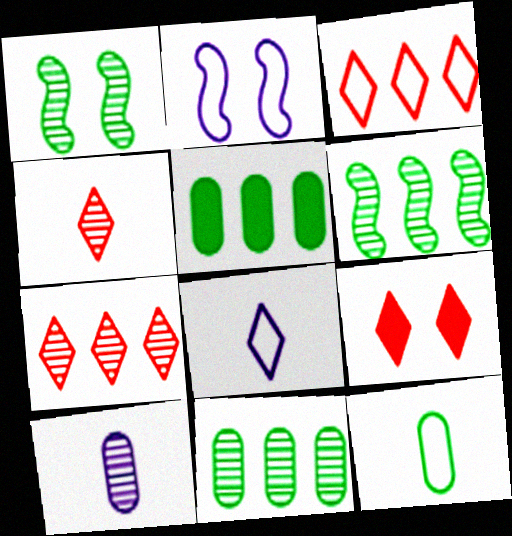[[1, 7, 10], 
[2, 3, 12], 
[2, 4, 5], 
[3, 4, 9]]